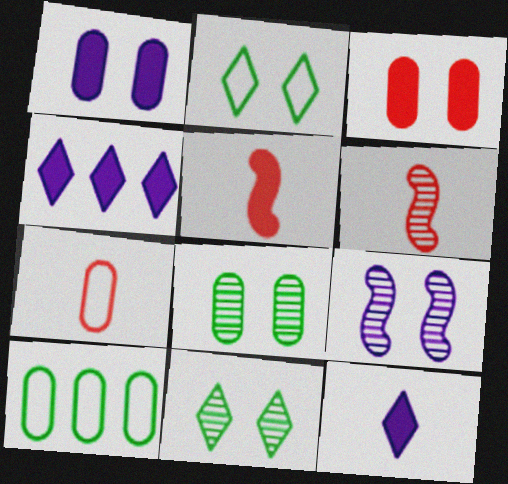[[2, 3, 9]]